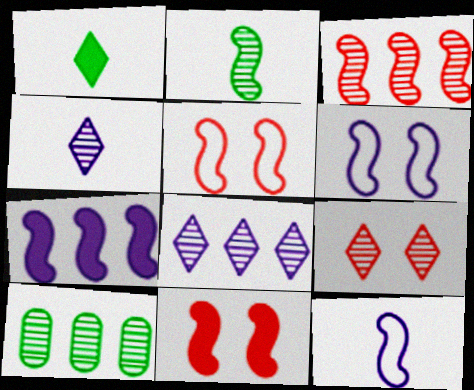[[2, 5, 7], 
[3, 8, 10]]